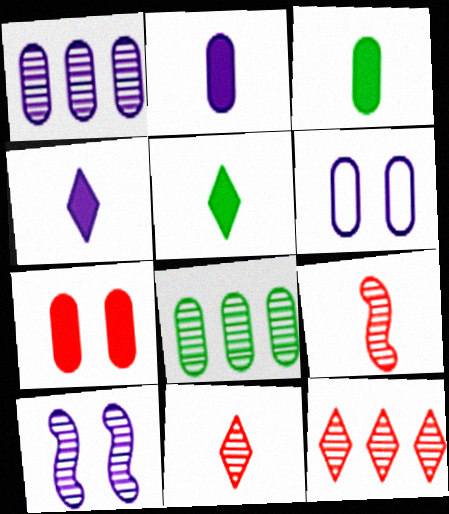[[1, 2, 6], 
[8, 10, 11]]